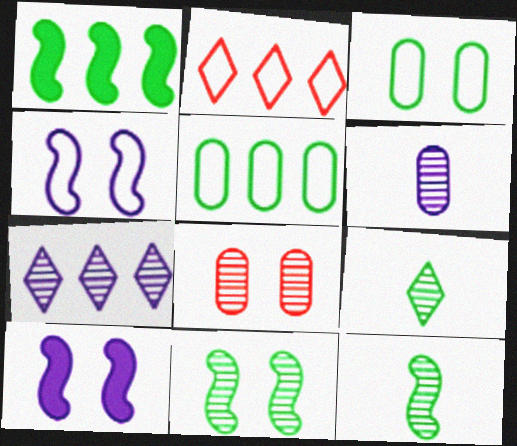[[1, 3, 9], 
[7, 8, 12]]